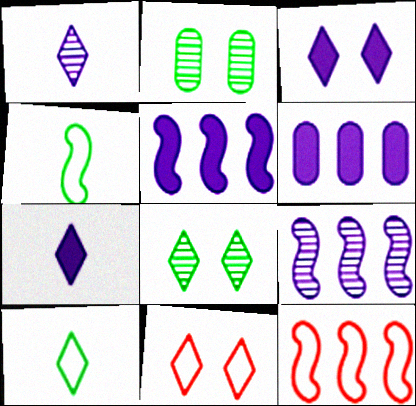[[2, 7, 12], 
[3, 8, 11]]